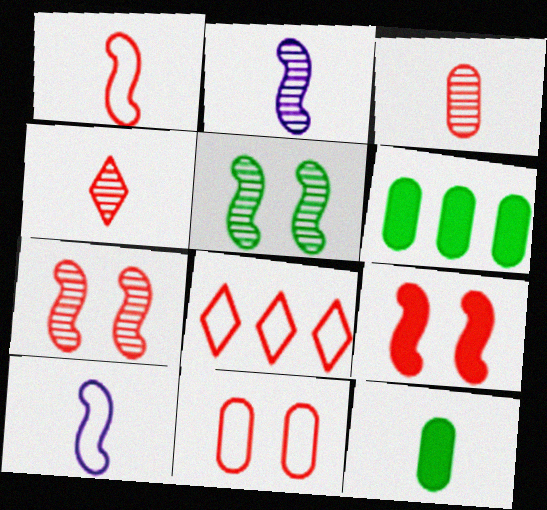[[1, 8, 11], 
[3, 8, 9], 
[4, 10, 12]]